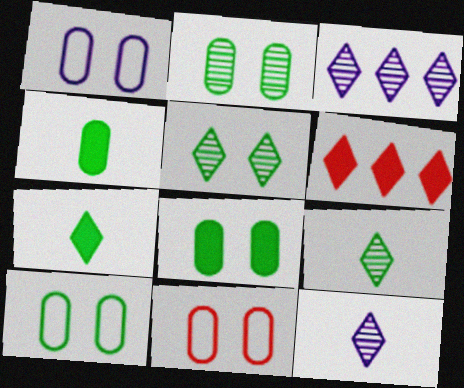[[1, 10, 11], 
[2, 8, 10]]